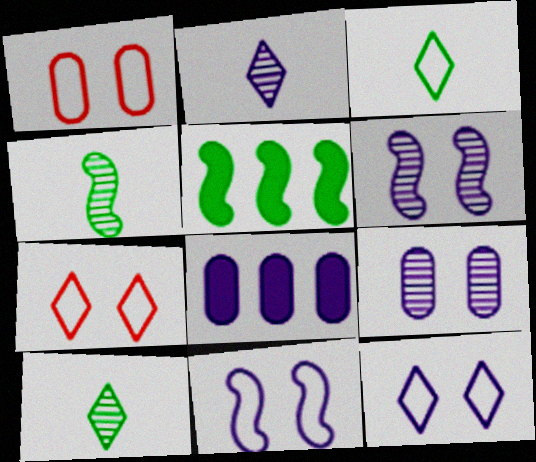[[1, 2, 5], 
[2, 8, 11], 
[4, 7, 8]]